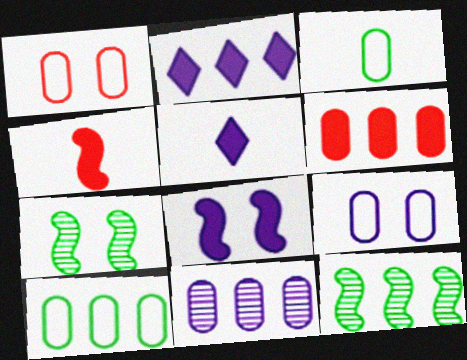[[1, 5, 12], 
[6, 10, 11]]